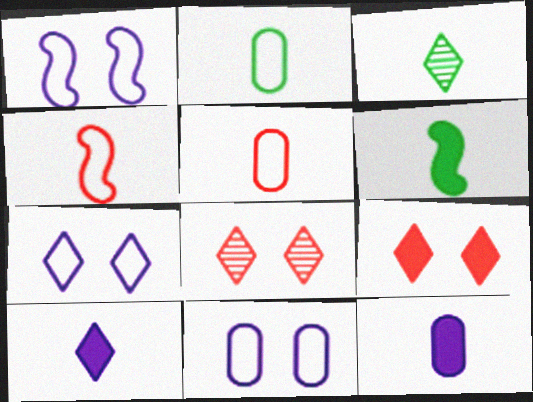[[1, 7, 11], 
[2, 3, 6], 
[3, 4, 12]]